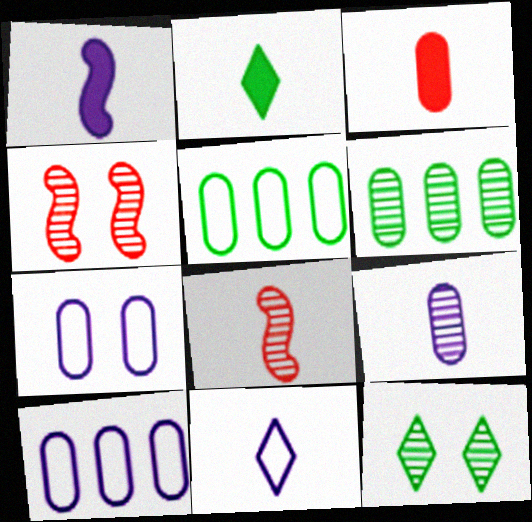[[1, 2, 3], 
[1, 9, 11], 
[2, 4, 10], 
[3, 6, 7]]